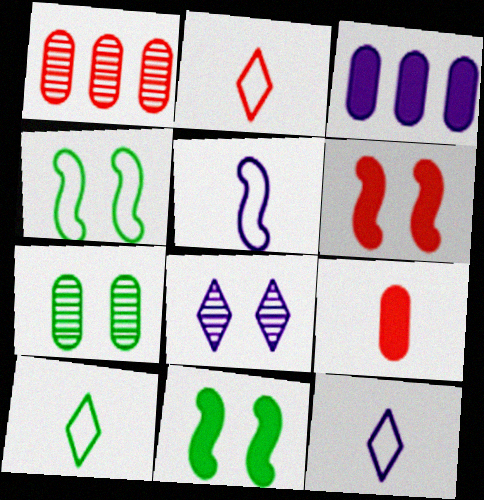[[1, 2, 6], 
[1, 11, 12], 
[2, 10, 12], 
[3, 5, 8]]